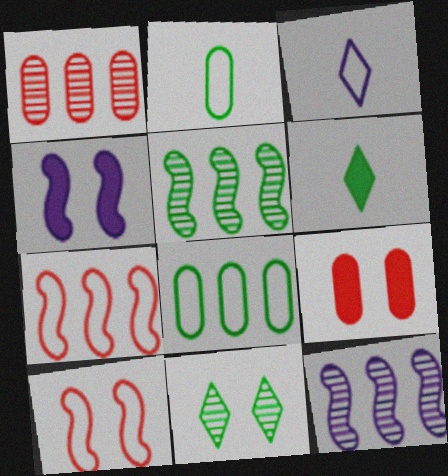[[3, 5, 9], 
[3, 8, 10]]